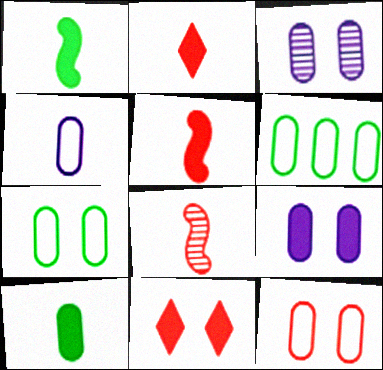[[4, 6, 12]]